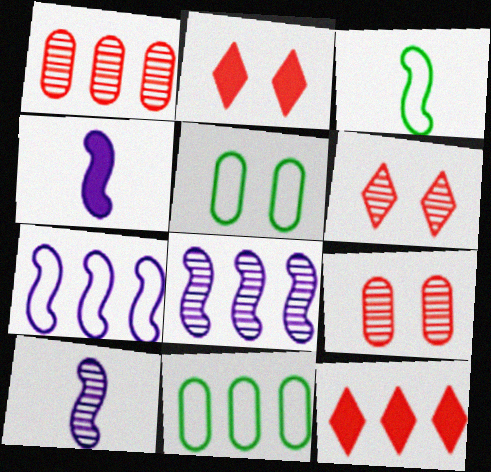[[2, 10, 11], 
[4, 6, 11], 
[5, 10, 12], 
[8, 11, 12]]